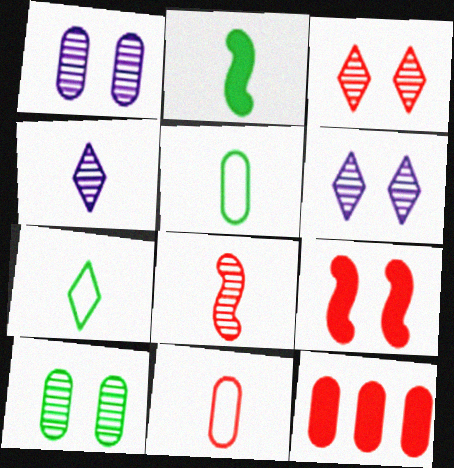[[1, 5, 12], 
[2, 4, 11]]